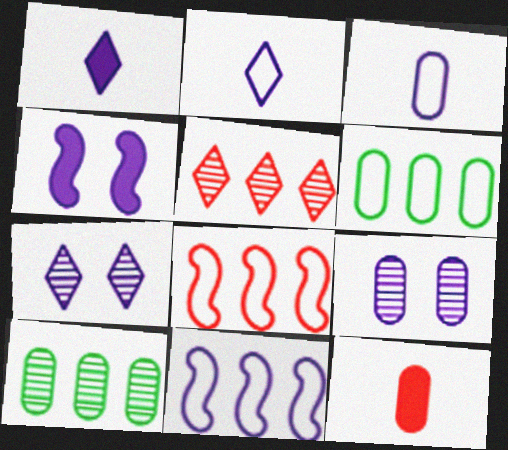[[1, 9, 11], 
[6, 9, 12]]